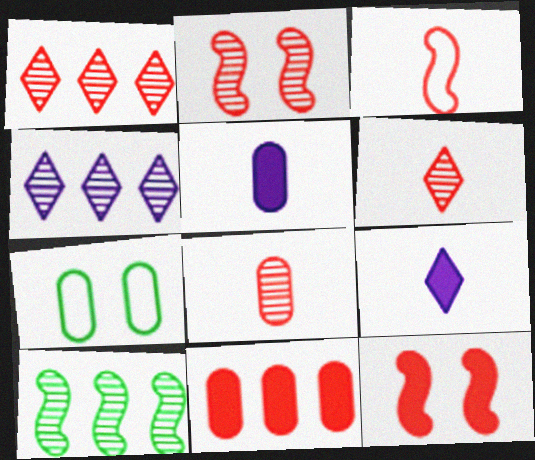[[1, 2, 8]]